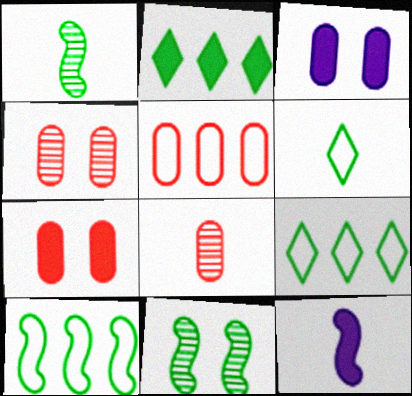[[2, 7, 12], 
[4, 9, 12], 
[5, 7, 8], 
[6, 8, 12]]